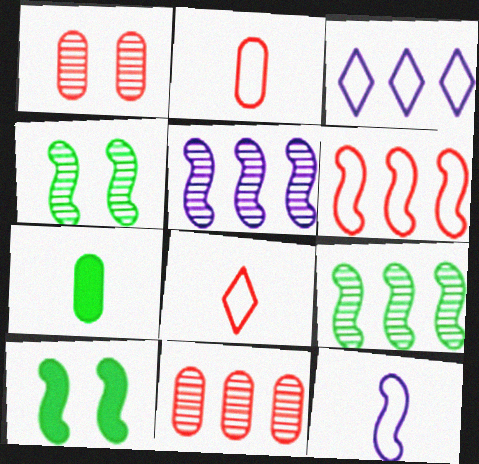[]